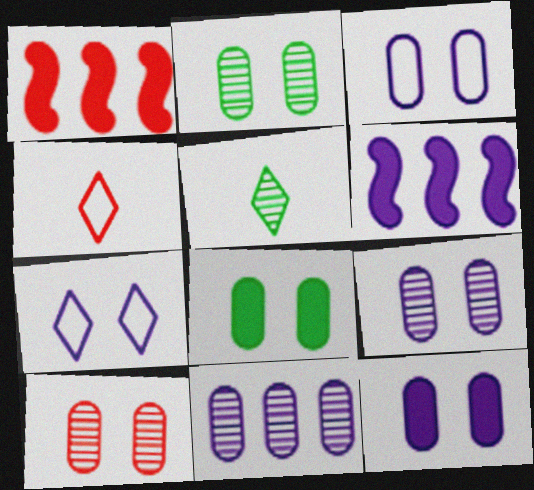[[1, 3, 5], 
[1, 4, 10], 
[2, 4, 6], 
[2, 9, 10], 
[3, 8, 10], 
[3, 9, 12]]